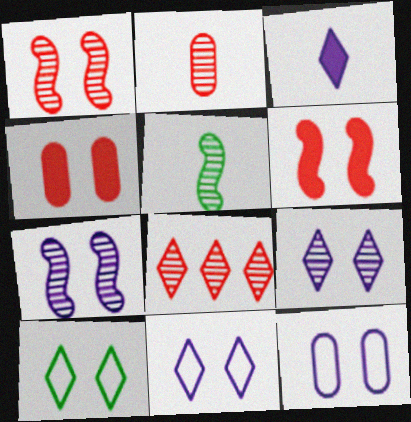[[1, 2, 8], 
[3, 8, 10], 
[4, 7, 10]]